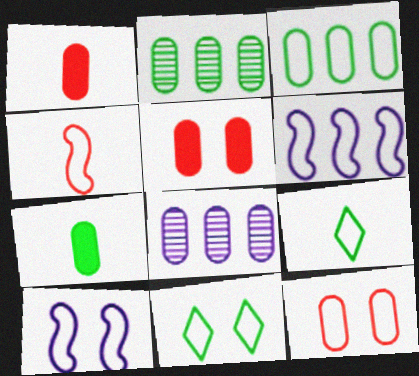[[6, 9, 12], 
[7, 8, 12], 
[10, 11, 12]]